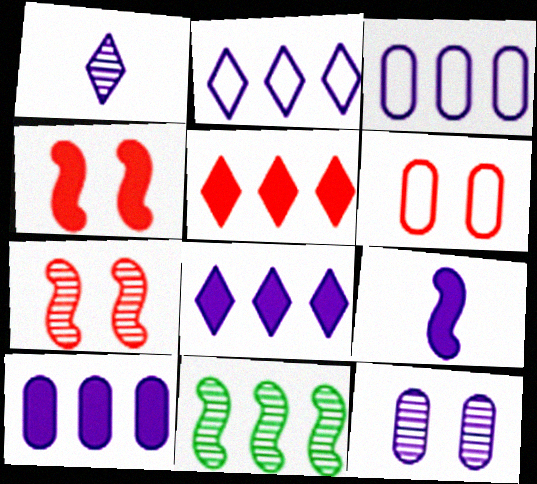[[2, 9, 12], 
[3, 5, 11]]